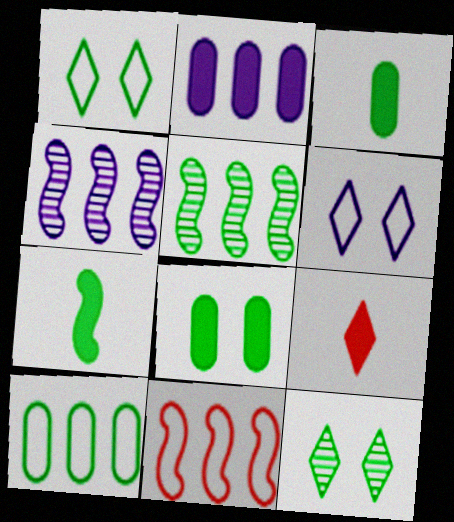[[1, 3, 5], 
[7, 10, 12]]